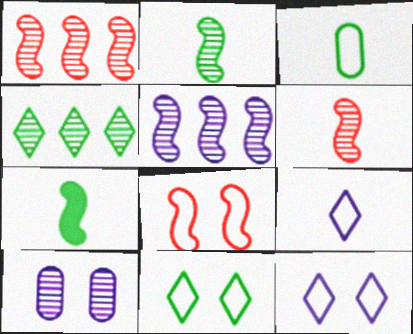[[4, 6, 10], 
[5, 7, 8]]